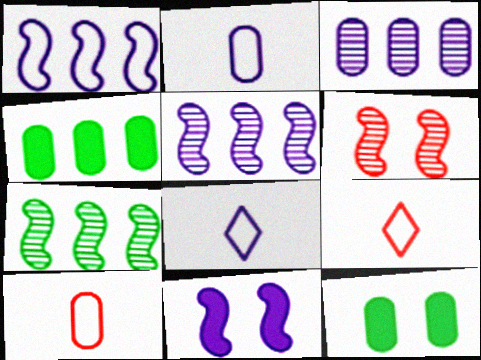[[3, 8, 11], 
[3, 10, 12], 
[4, 6, 8], 
[5, 9, 12]]